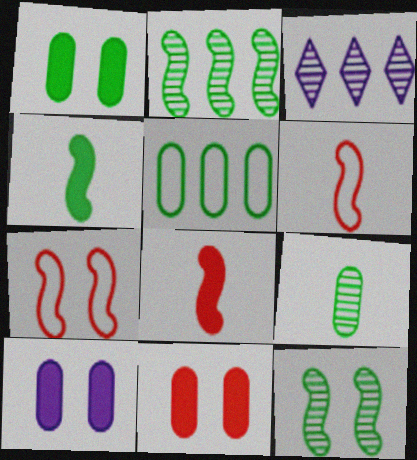[[1, 3, 6], 
[1, 5, 9], 
[1, 10, 11]]